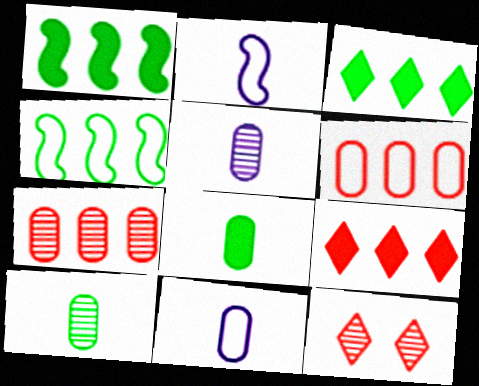[[1, 11, 12]]